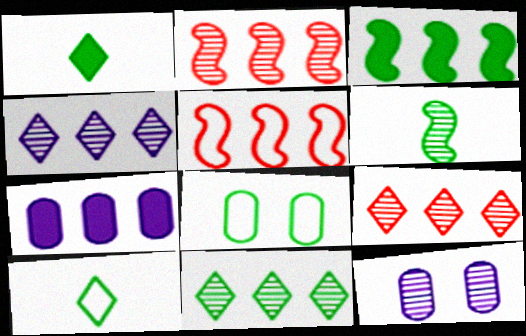[[1, 5, 12], 
[4, 9, 11], 
[5, 7, 11], 
[6, 9, 12]]